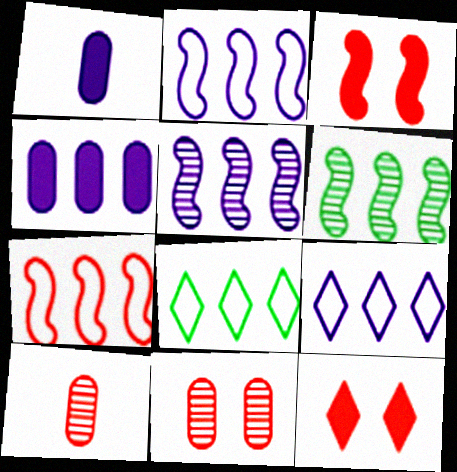[[4, 5, 9], 
[7, 10, 12]]